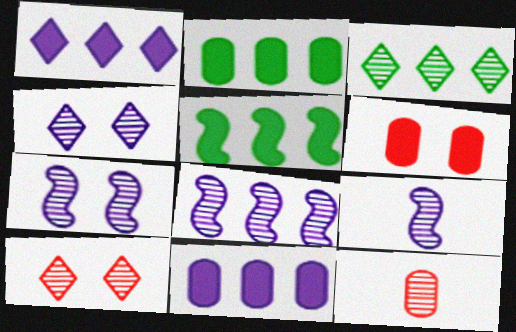[[3, 7, 12], 
[7, 8, 9]]